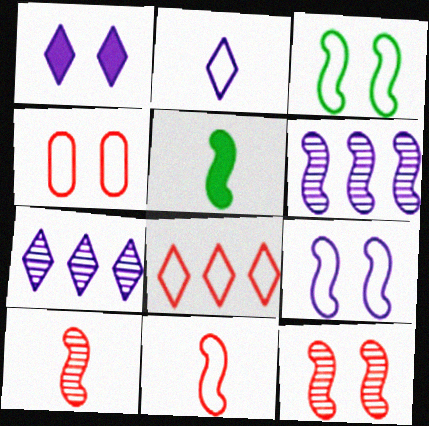[[1, 2, 7], 
[4, 5, 7], 
[4, 8, 11]]